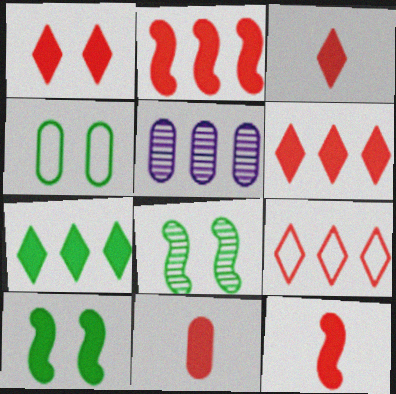[[1, 2, 11], 
[1, 3, 6], 
[3, 11, 12], 
[4, 5, 11]]